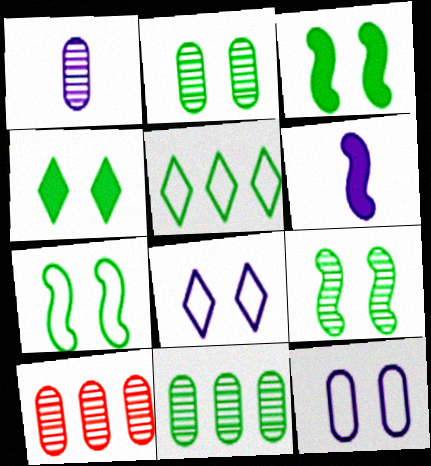[[1, 2, 10], 
[2, 4, 7], 
[3, 7, 9]]